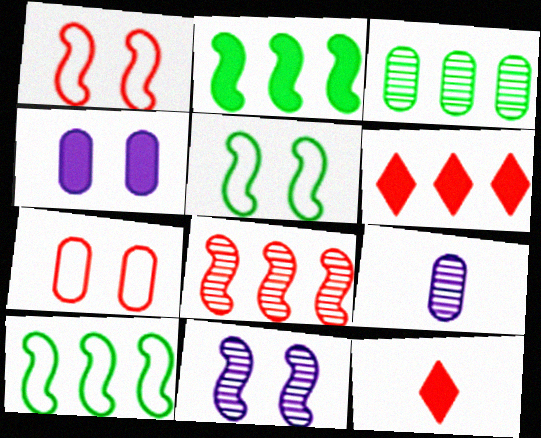[[2, 4, 12], 
[5, 6, 9], 
[7, 8, 12]]